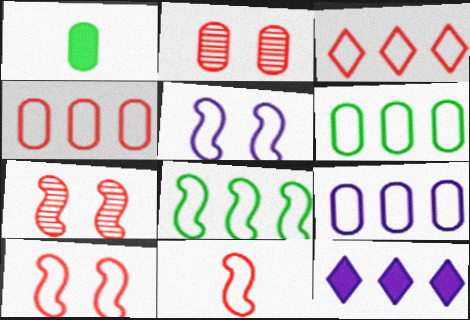[[1, 2, 9], 
[3, 8, 9], 
[4, 6, 9], 
[5, 8, 11]]